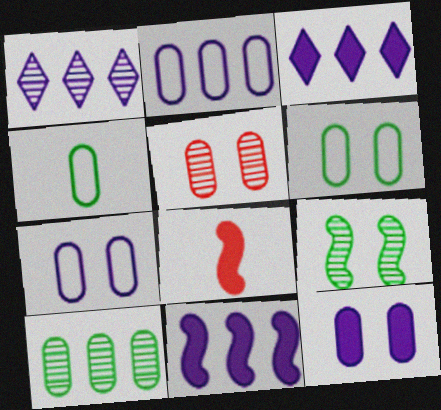[[1, 2, 11], 
[1, 6, 8], 
[5, 6, 12]]